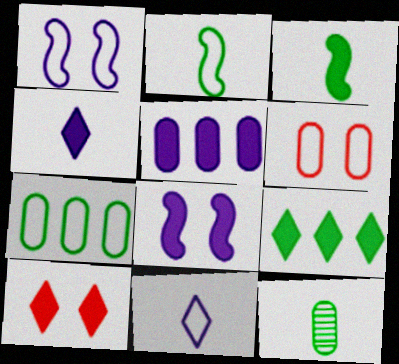[[3, 5, 10], 
[4, 5, 8], 
[4, 9, 10], 
[5, 6, 12]]